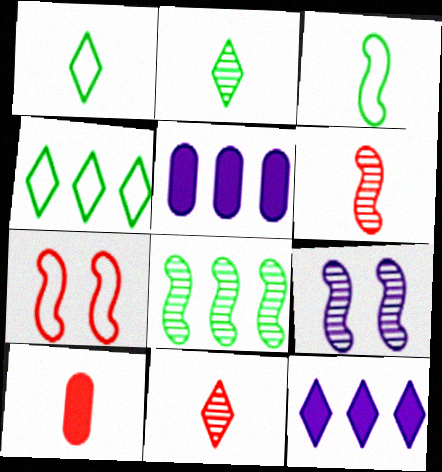[[2, 5, 7], 
[4, 9, 10], 
[6, 8, 9]]